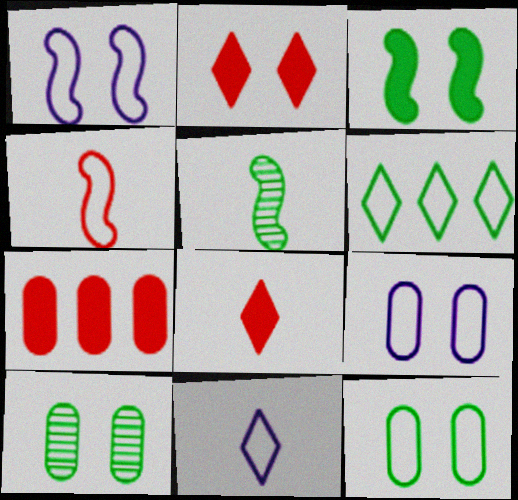[[1, 2, 10], 
[4, 6, 9]]